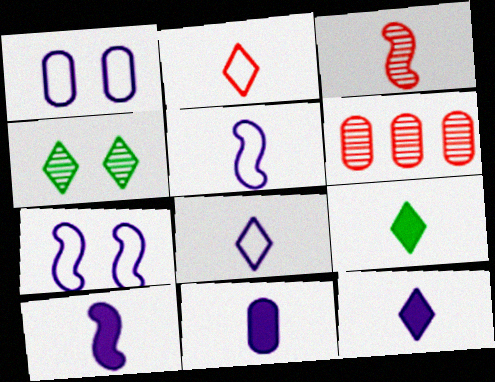[[6, 7, 9], 
[10, 11, 12]]